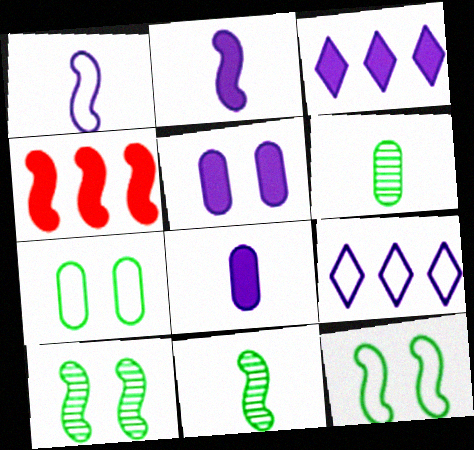[[1, 4, 10], 
[2, 3, 5]]